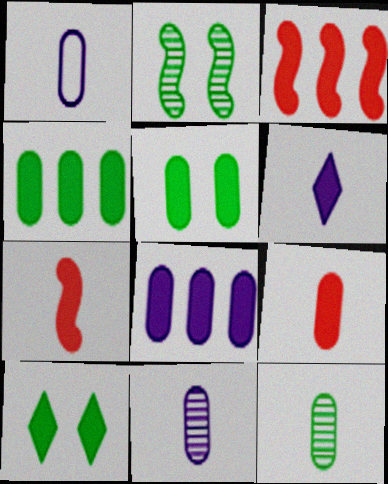[[1, 9, 12], 
[3, 5, 6], 
[5, 8, 9], 
[7, 8, 10]]